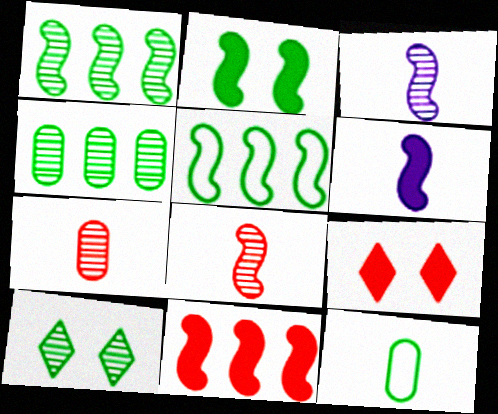[[2, 6, 11]]